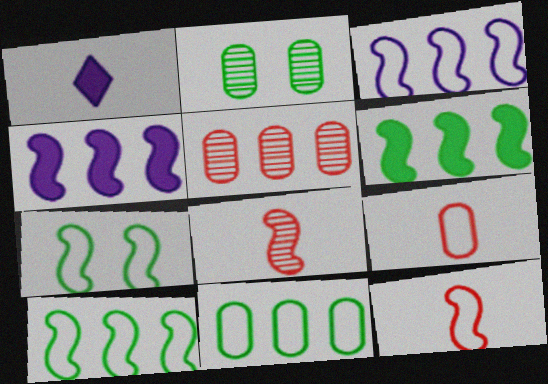[[1, 5, 7], 
[3, 7, 12], 
[4, 7, 8]]